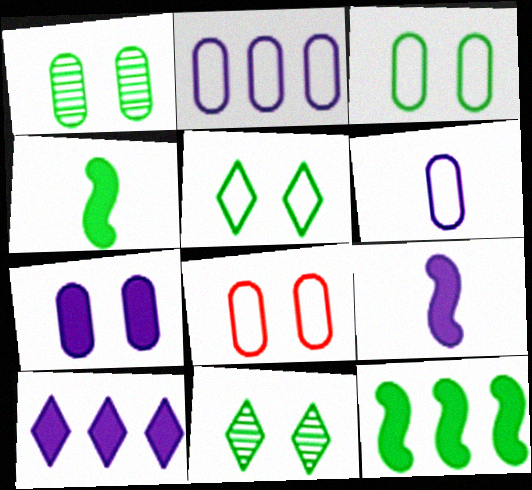[[1, 7, 8], 
[7, 9, 10]]